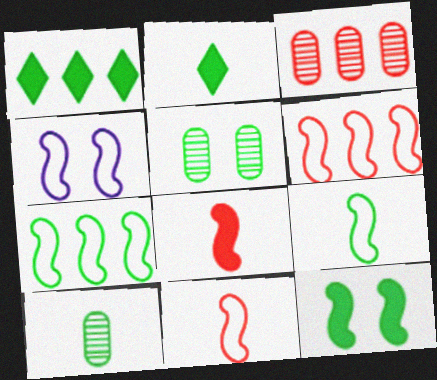[[1, 5, 9], 
[2, 3, 4], 
[2, 5, 7], 
[2, 9, 10], 
[4, 6, 9], 
[4, 7, 11]]